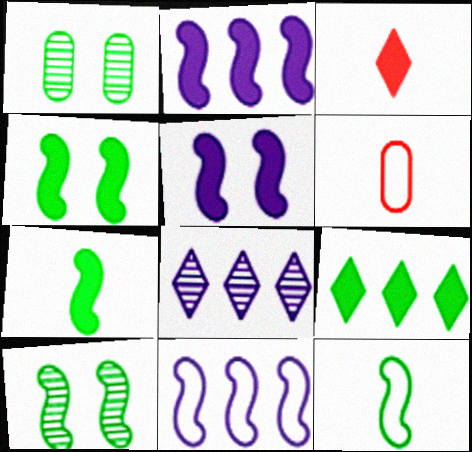[[1, 3, 11], 
[1, 9, 12], 
[4, 6, 8]]